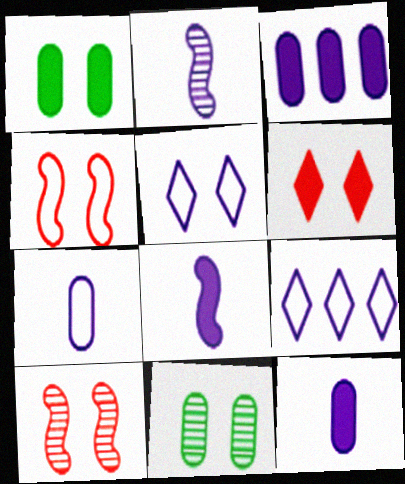[[1, 5, 10], 
[2, 3, 5]]